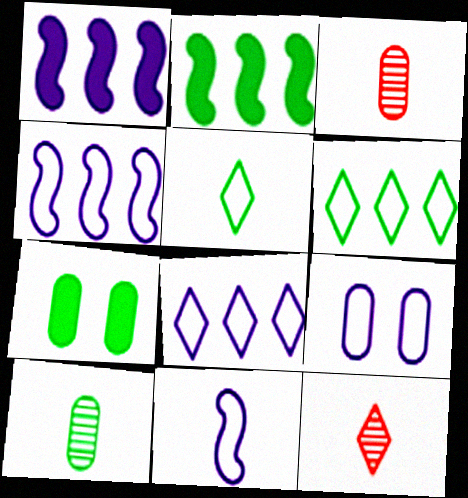[[2, 9, 12], 
[4, 7, 12], 
[8, 9, 11]]